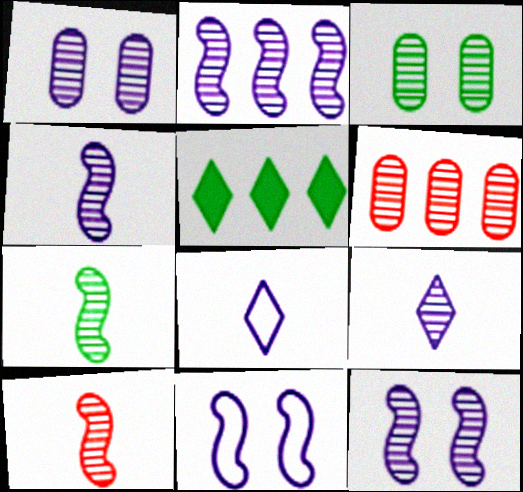[[1, 2, 9], 
[2, 4, 12], 
[4, 7, 10]]